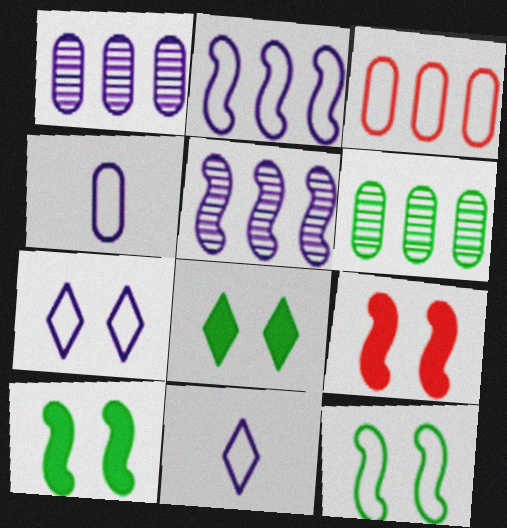[[2, 4, 7], 
[3, 11, 12], 
[6, 9, 11]]